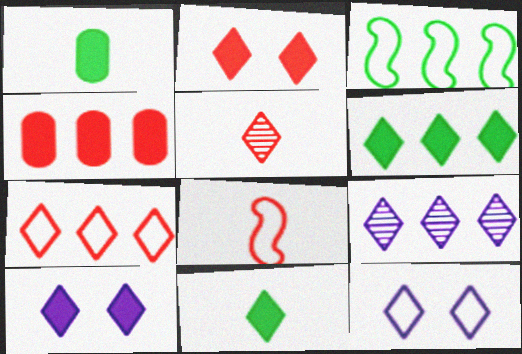[[2, 5, 7], 
[3, 4, 9], 
[5, 6, 12], 
[6, 7, 9]]